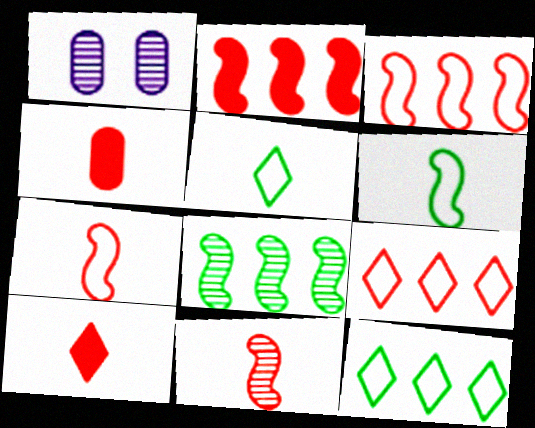[[1, 2, 5]]